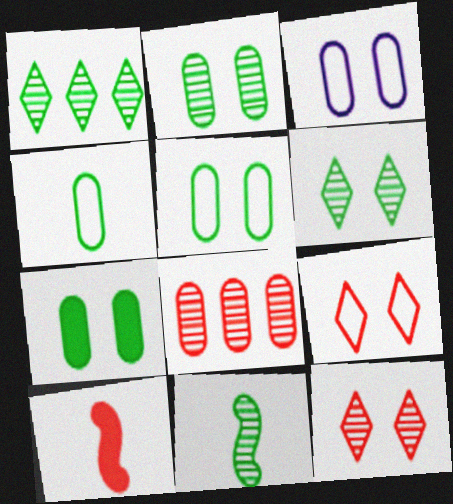[[1, 2, 11], 
[1, 3, 10], 
[2, 5, 7], 
[8, 9, 10]]